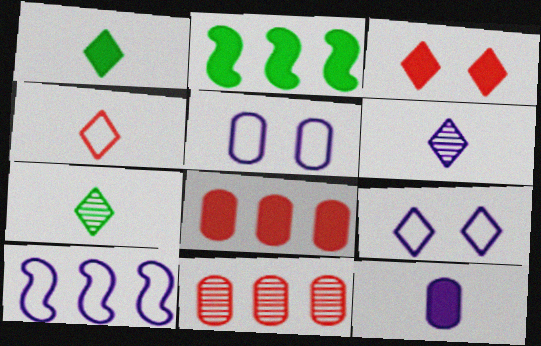[[1, 4, 6], 
[2, 3, 12]]